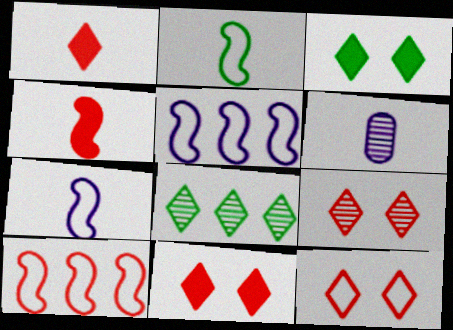[[1, 2, 6], 
[3, 6, 10], 
[9, 11, 12]]